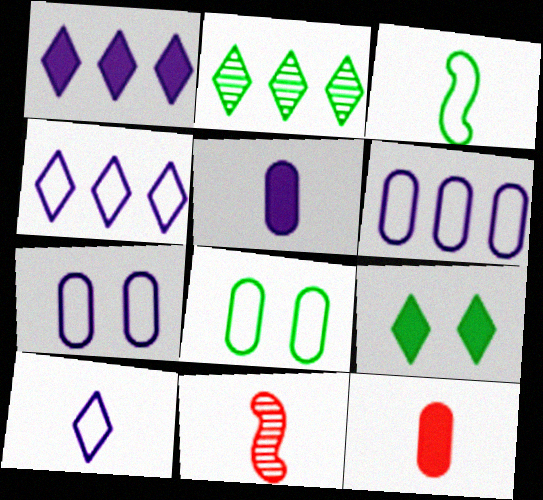[[1, 8, 11], 
[6, 9, 11]]